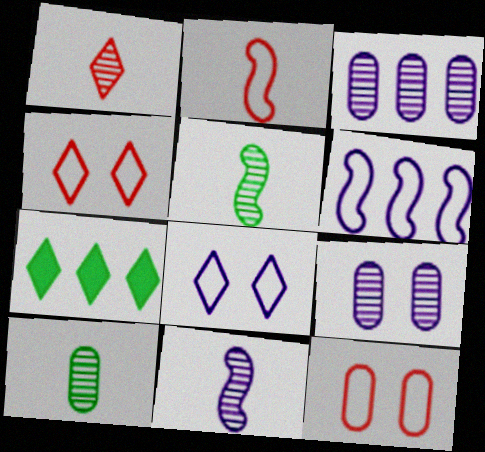[[1, 7, 8], 
[1, 10, 11], 
[2, 7, 9], 
[7, 11, 12]]